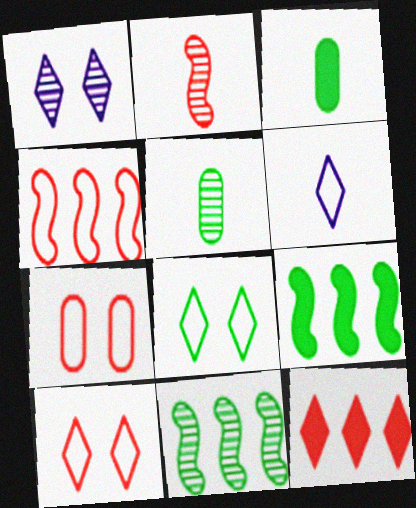[[1, 3, 4], 
[2, 3, 6], 
[2, 7, 12], 
[3, 8, 11], 
[5, 8, 9]]